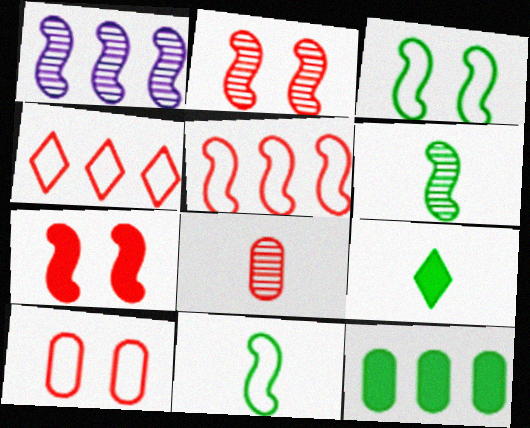[[1, 2, 6], 
[1, 4, 12], 
[1, 7, 11], 
[1, 9, 10], 
[4, 7, 8]]